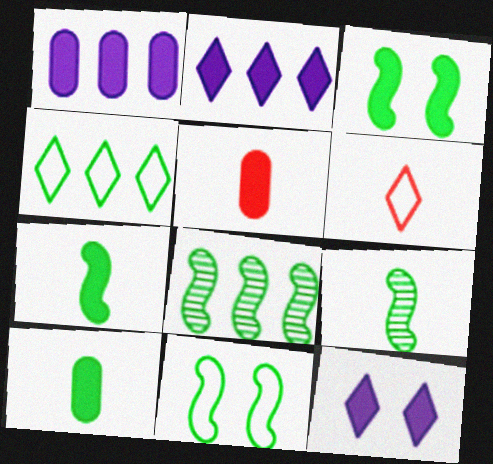[[2, 3, 5], 
[7, 8, 11]]